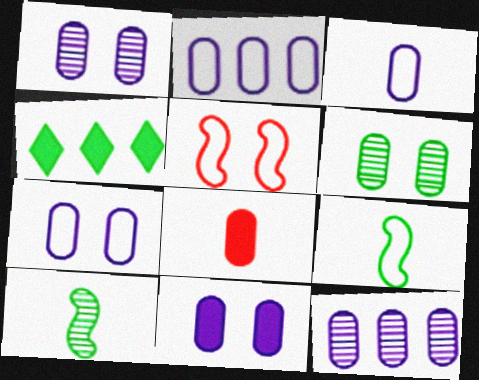[[1, 7, 11], 
[2, 3, 7], 
[2, 6, 8], 
[3, 11, 12], 
[4, 6, 9]]